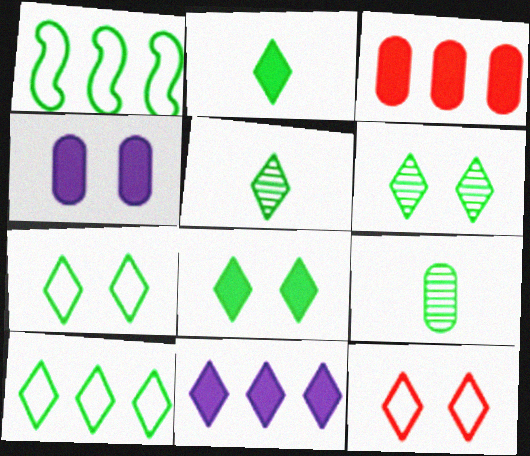[[1, 8, 9], 
[2, 6, 10], 
[5, 8, 10], 
[5, 11, 12], 
[6, 7, 8]]